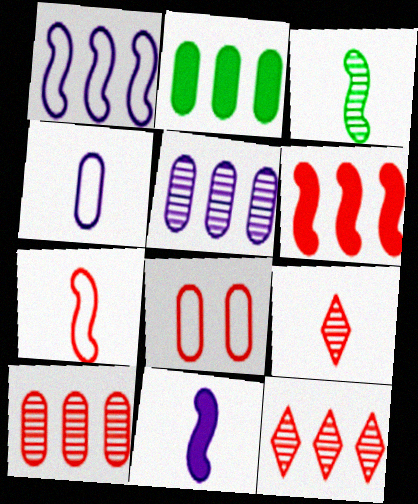[[1, 2, 12], 
[3, 7, 11], 
[6, 8, 9]]